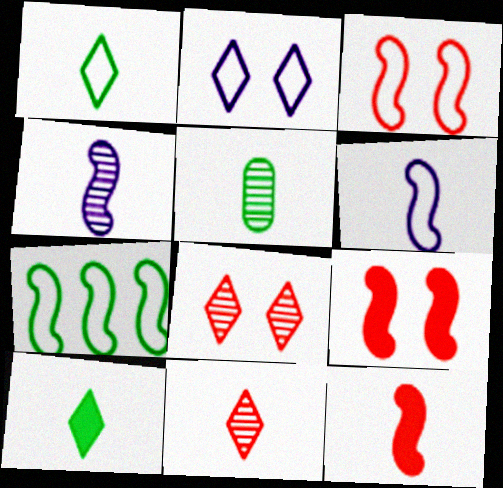[[3, 6, 7], 
[4, 5, 11], 
[4, 7, 9]]